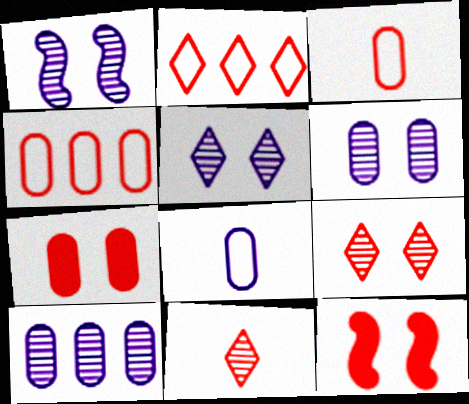[[1, 5, 6], 
[4, 11, 12]]